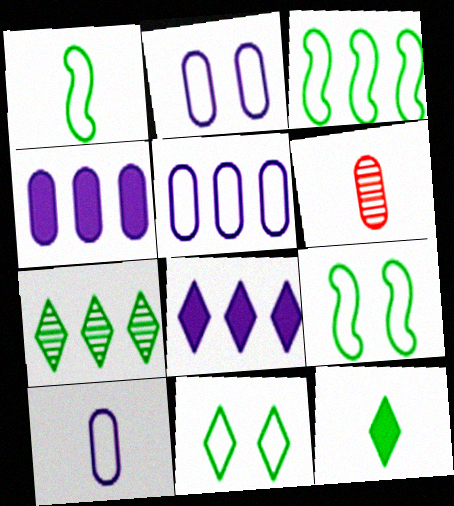[[1, 3, 9], 
[2, 5, 10], 
[6, 8, 9], 
[7, 11, 12]]